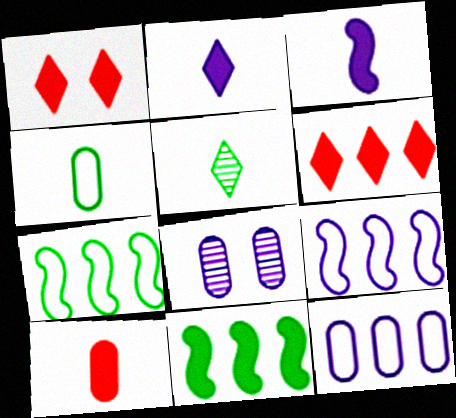[[2, 8, 9]]